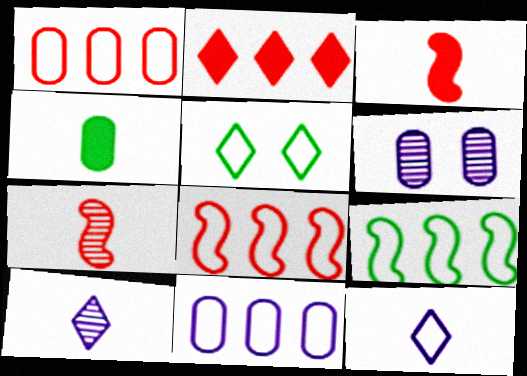[[1, 4, 6], 
[2, 5, 10], 
[4, 7, 12]]